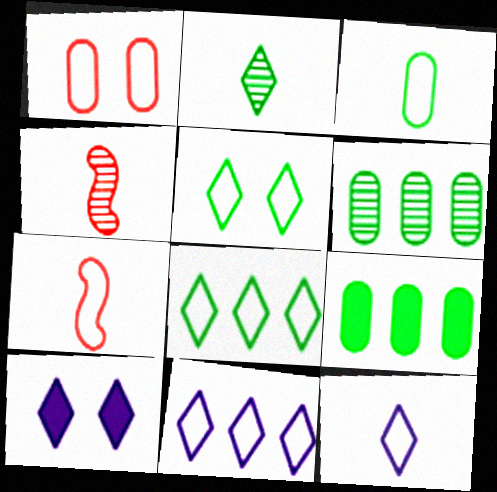[[3, 7, 12], 
[6, 7, 10]]